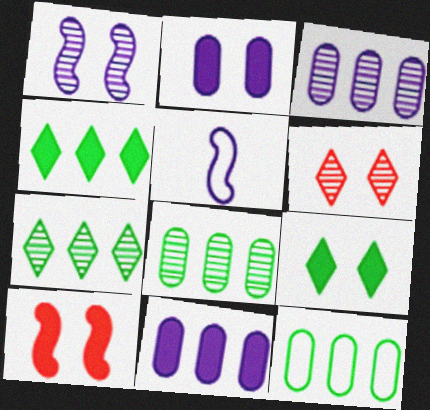[[2, 9, 10]]